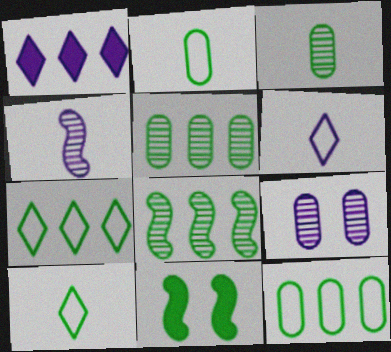[[3, 7, 11], 
[5, 10, 11]]